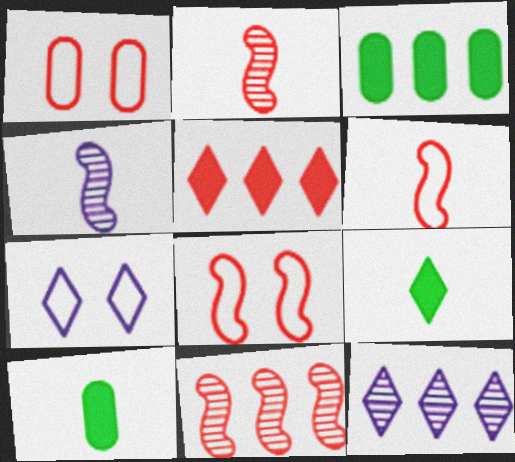[[1, 2, 5], 
[2, 3, 7], 
[7, 10, 11], 
[8, 10, 12]]